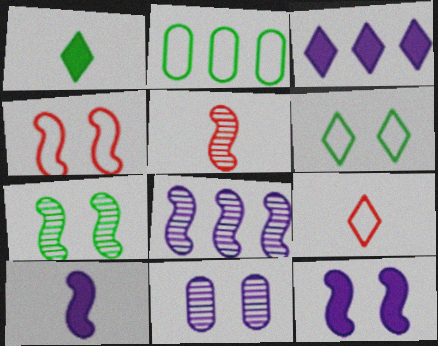[[1, 2, 7], 
[4, 7, 12], 
[5, 7, 8]]